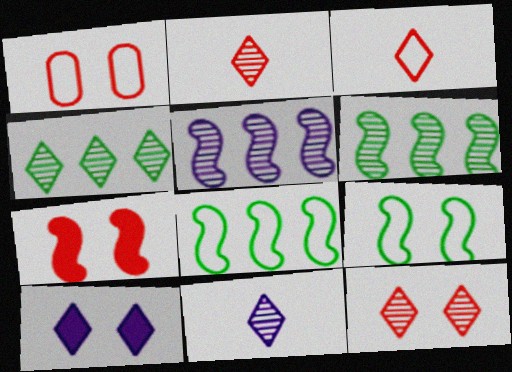[[1, 7, 12], 
[3, 4, 10], 
[4, 11, 12]]